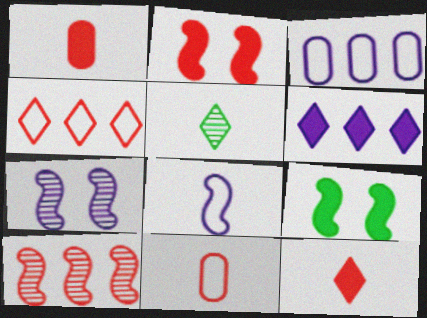[[1, 5, 8], 
[1, 6, 9], 
[2, 3, 5], 
[8, 9, 10]]